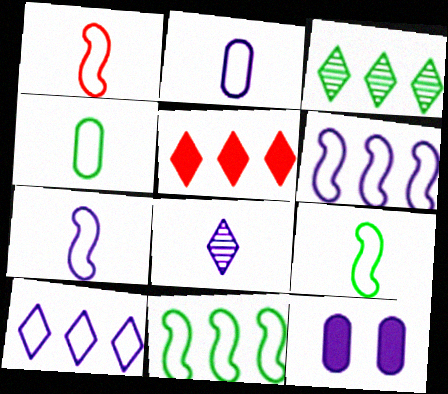[[1, 3, 12], 
[1, 7, 9], 
[3, 5, 10], 
[6, 8, 12]]